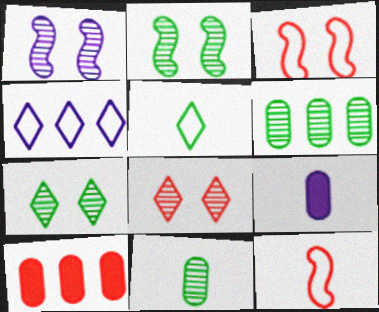[[1, 4, 9], 
[1, 5, 10], 
[8, 10, 12]]